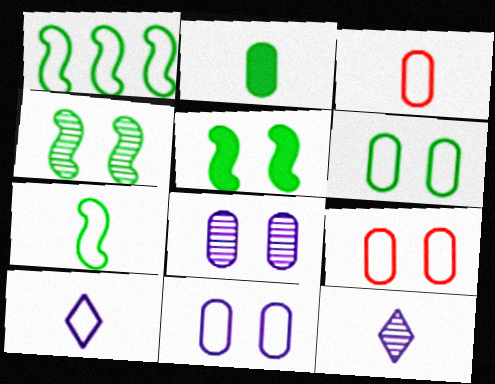[[1, 9, 10], 
[3, 7, 10], 
[6, 9, 11]]